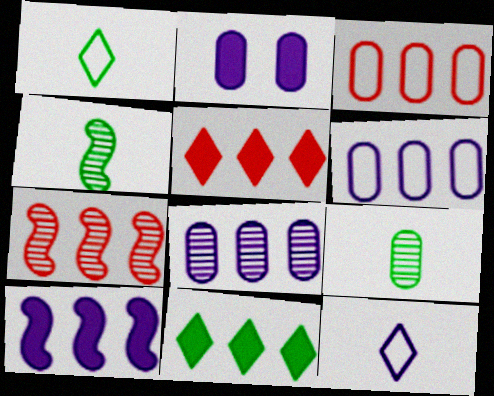[[1, 2, 7], 
[2, 3, 9], 
[3, 5, 7], 
[6, 7, 11]]